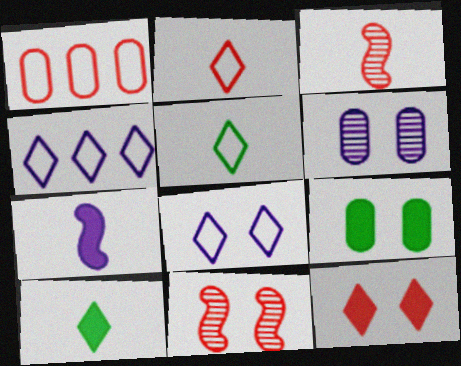[[1, 3, 12], 
[3, 4, 9], 
[4, 6, 7], 
[8, 9, 11]]